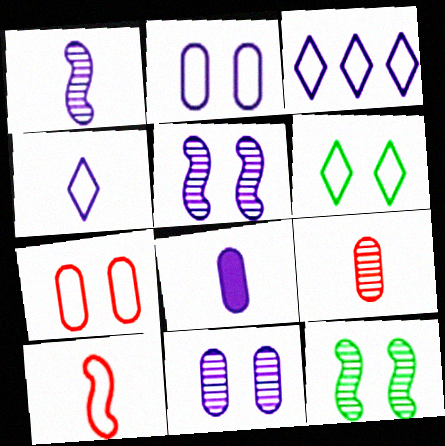[[1, 4, 8], 
[3, 5, 8]]